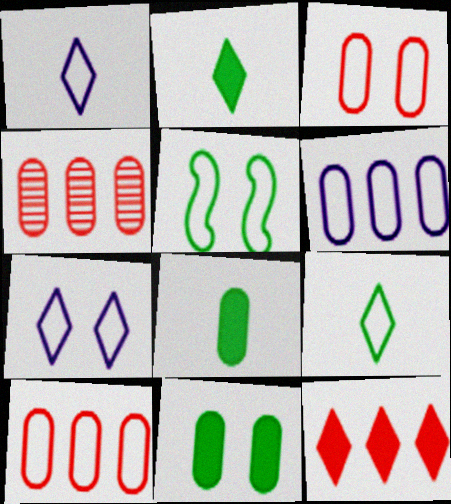[[1, 5, 10], 
[3, 5, 7]]